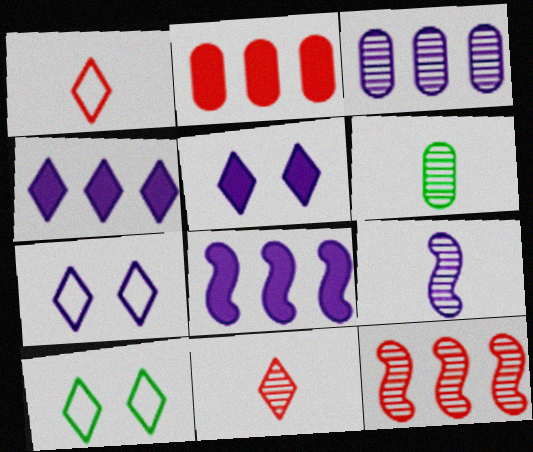[[2, 9, 10], 
[4, 10, 11], 
[6, 9, 11]]